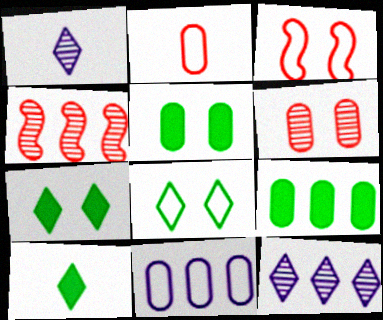[[1, 3, 9]]